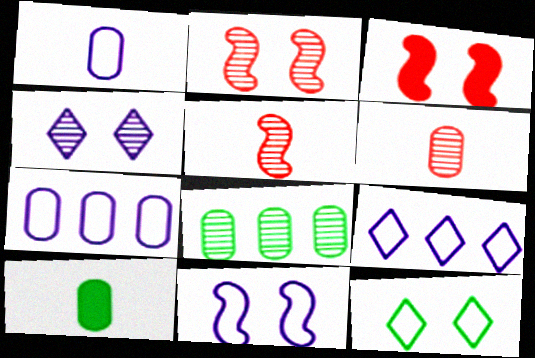[[1, 6, 10], 
[1, 9, 11], 
[2, 9, 10], 
[4, 5, 8]]